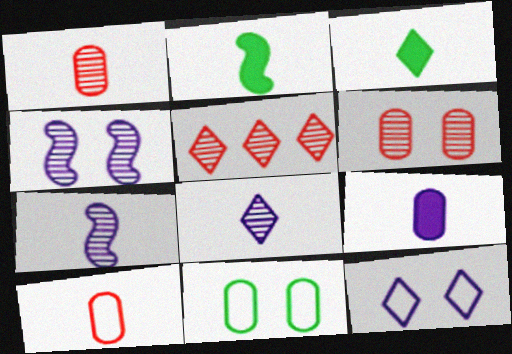[[2, 8, 10], 
[3, 5, 12], 
[3, 7, 10]]